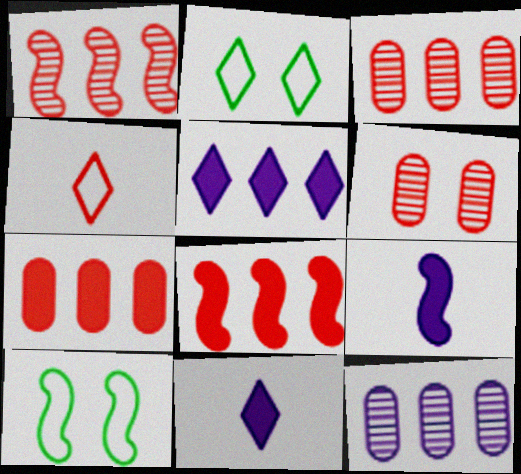[[1, 9, 10], 
[2, 3, 9], 
[3, 10, 11], 
[4, 6, 8]]